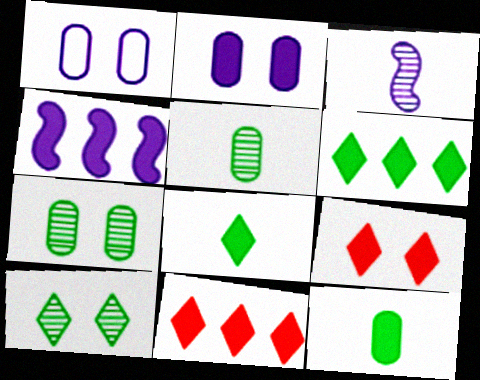[[4, 9, 12]]